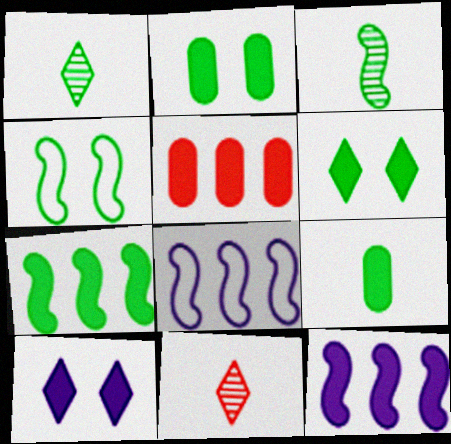[[2, 8, 11], 
[3, 4, 7], 
[6, 7, 9]]